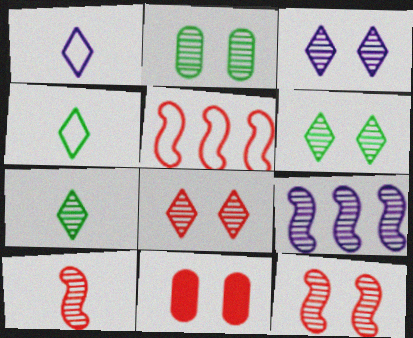[[2, 3, 12], 
[3, 6, 8], 
[4, 9, 11]]